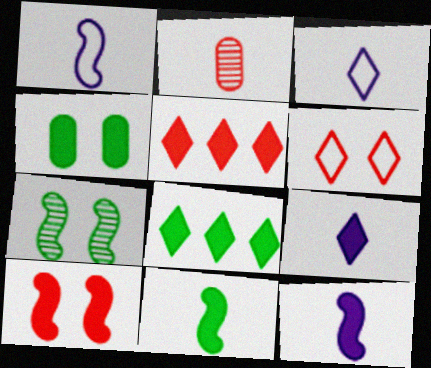[[2, 3, 11], 
[4, 5, 12], 
[4, 8, 11]]